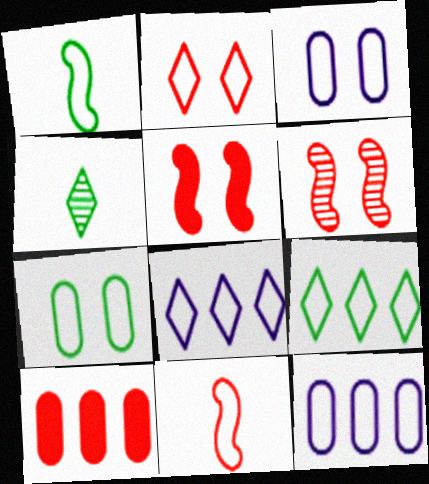[[1, 2, 12], 
[1, 7, 9], 
[3, 9, 11], 
[4, 5, 12], 
[7, 8, 11]]